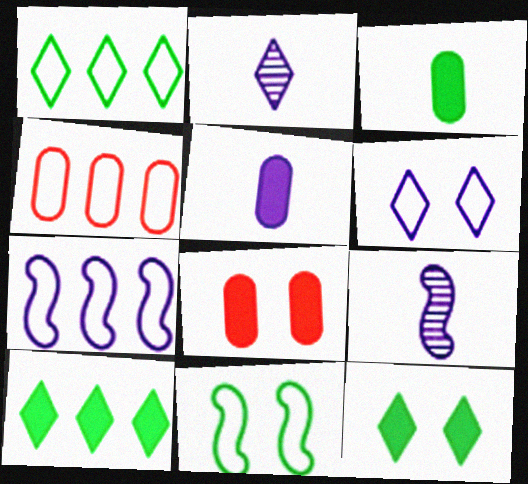[[1, 4, 7], 
[1, 8, 9], 
[4, 9, 12]]